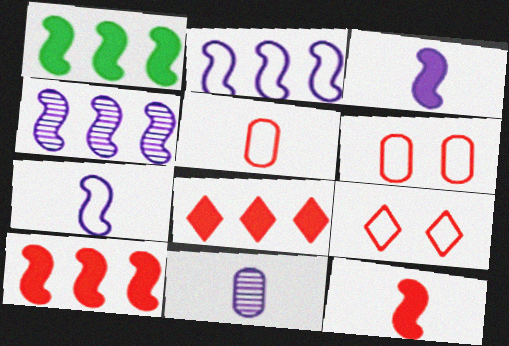[[1, 9, 11]]